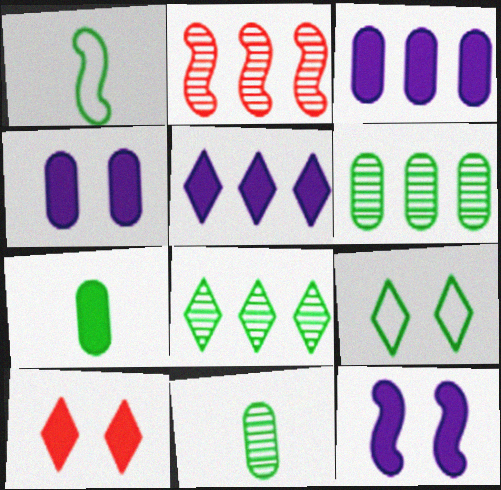[[1, 2, 12]]